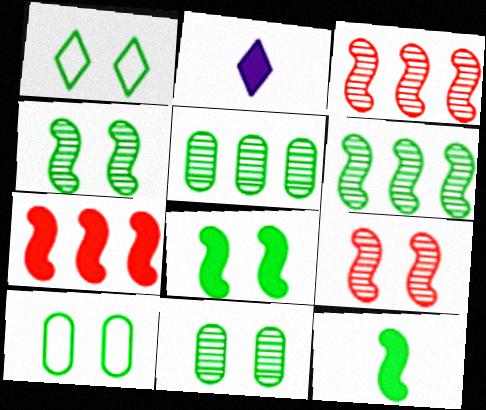[[1, 5, 12], 
[1, 8, 11], 
[2, 3, 10]]